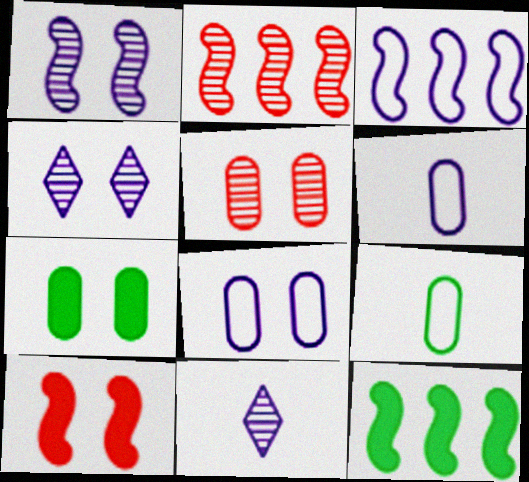[[2, 3, 12], 
[5, 7, 8]]